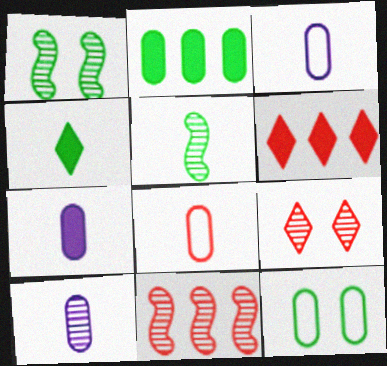[[1, 3, 6], 
[3, 7, 10]]